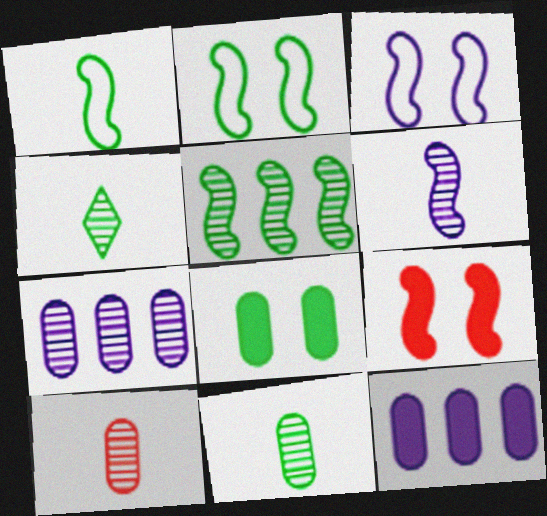[[4, 6, 10]]